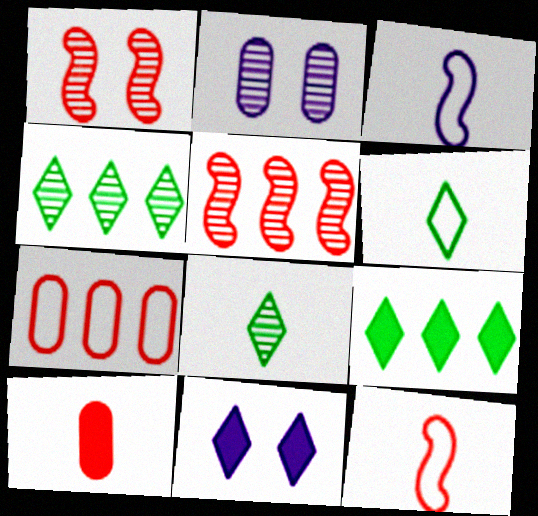[[2, 5, 8], 
[2, 9, 12], 
[3, 8, 10]]